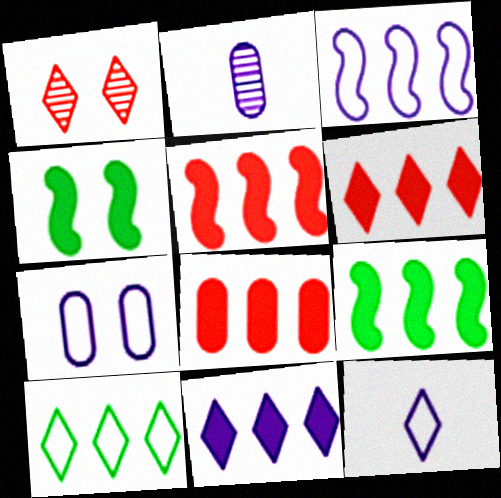[[1, 4, 7], 
[3, 7, 12], 
[5, 6, 8], 
[8, 9, 11]]